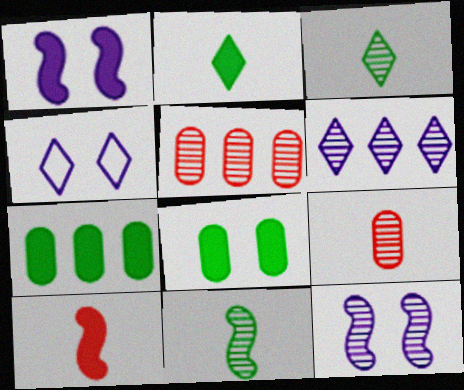[[3, 5, 12]]